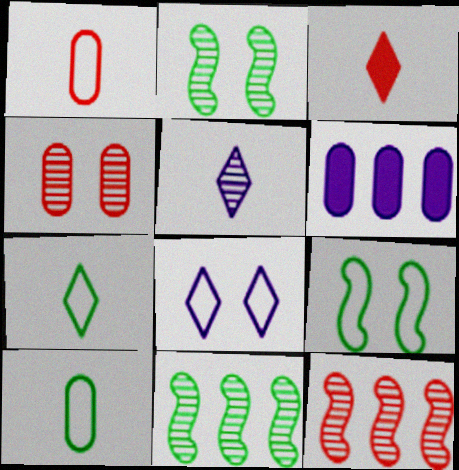[[3, 5, 7], 
[4, 5, 11], 
[4, 6, 10]]